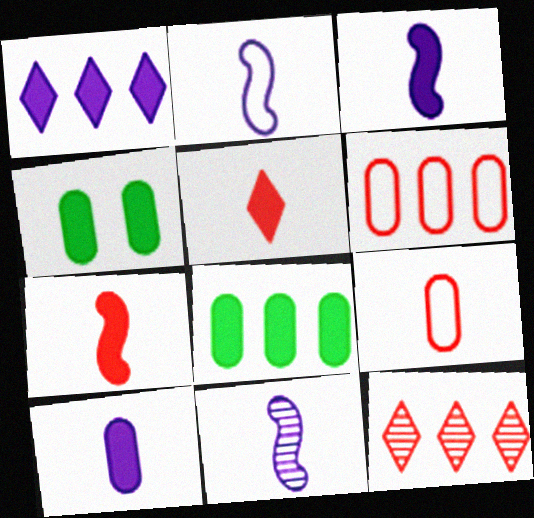[[1, 4, 7], 
[2, 3, 11], 
[2, 4, 12]]